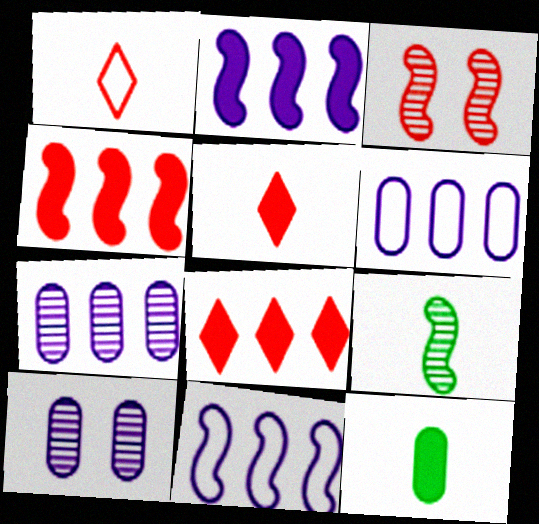[]